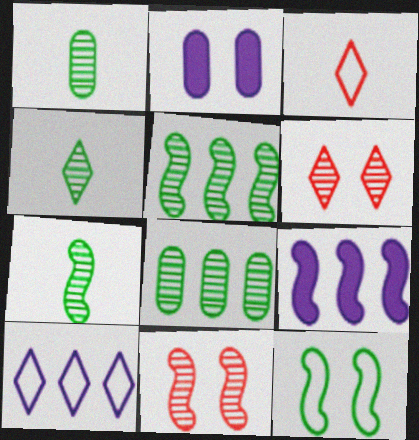[[1, 4, 7], 
[2, 3, 5], 
[2, 6, 12]]